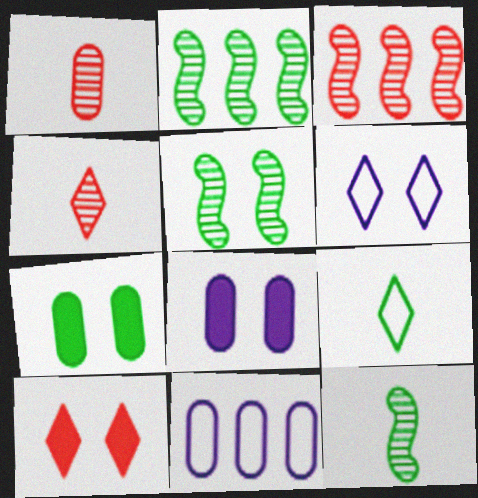[[1, 7, 11], 
[2, 5, 12], 
[2, 7, 9], 
[3, 8, 9], 
[10, 11, 12]]